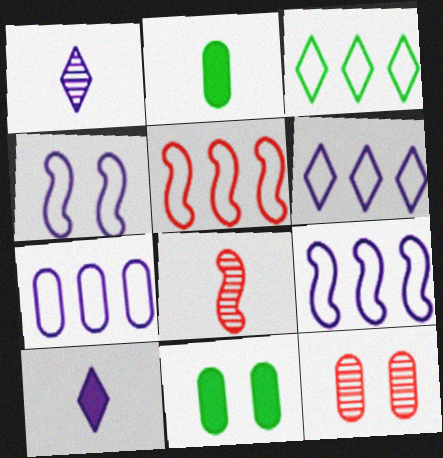[[1, 5, 11], 
[2, 7, 12], 
[3, 5, 7], 
[6, 7, 9], 
[6, 8, 11]]